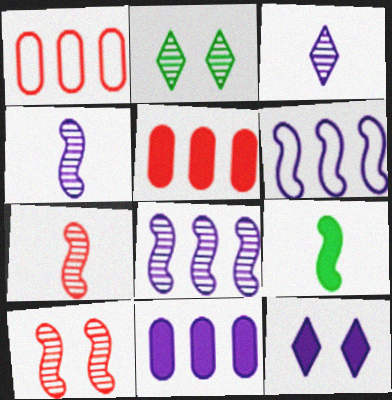[[5, 9, 12], 
[6, 9, 10]]